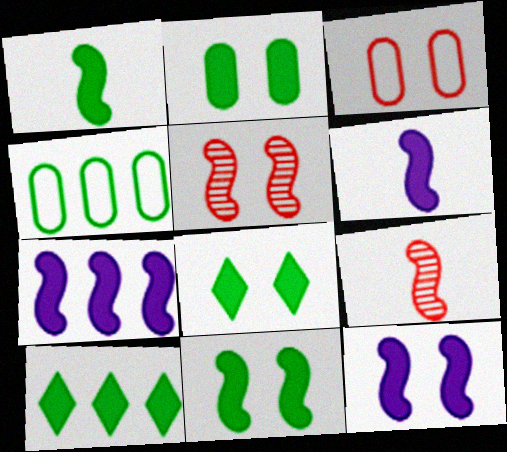[[1, 2, 10], 
[2, 8, 11], 
[6, 7, 12]]